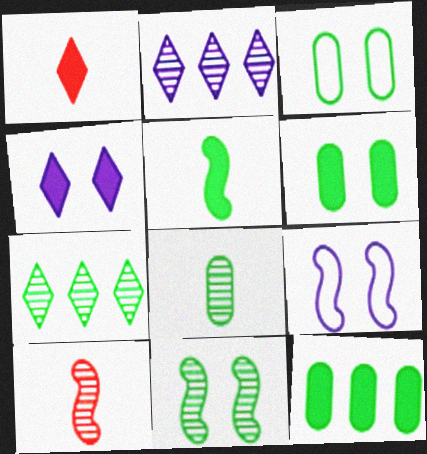[[3, 5, 7], 
[3, 8, 12], 
[7, 8, 11]]